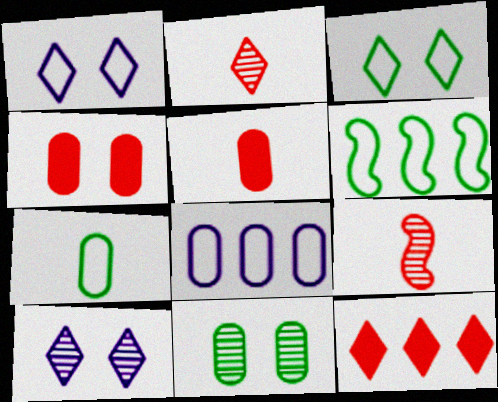[[3, 6, 7], 
[5, 6, 10], 
[5, 8, 11]]